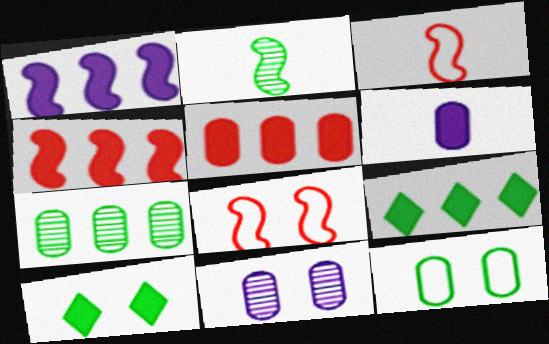[[1, 2, 8], 
[1, 5, 9], 
[2, 9, 12], 
[3, 9, 11], 
[4, 6, 10], 
[8, 10, 11]]